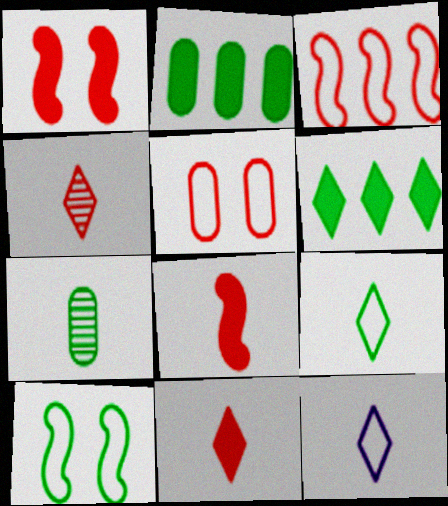[[6, 7, 10], 
[7, 8, 12]]